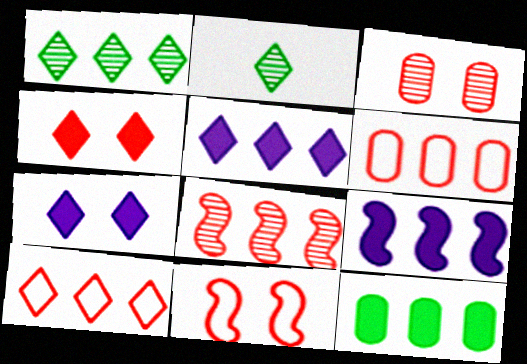[[1, 5, 10], 
[1, 6, 9], 
[2, 7, 10], 
[3, 4, 11]]